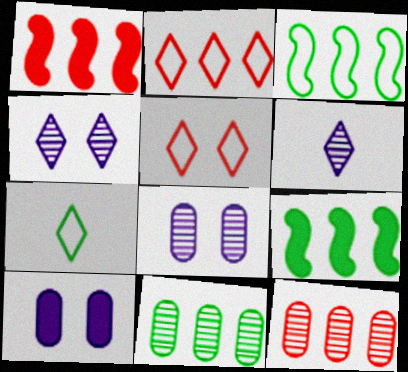[[1, 2, 12], 
[1, 7, 8]]